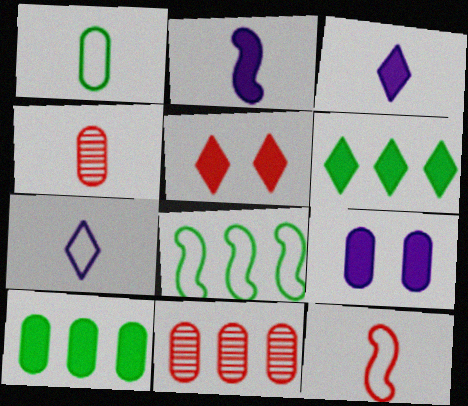[[1, 7, 12], 
[1, 9, 11], 
[2, 5, 10], 
[3, 5, 6], 
[5, 11, 12]]